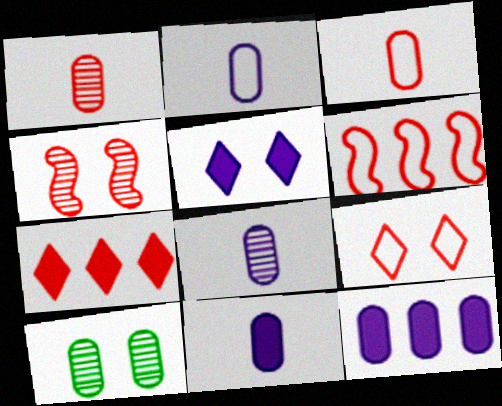[[2, 8, 11], 
[3, 4, 7], 
[3, 6, 9], 
[3, 10, 12]]